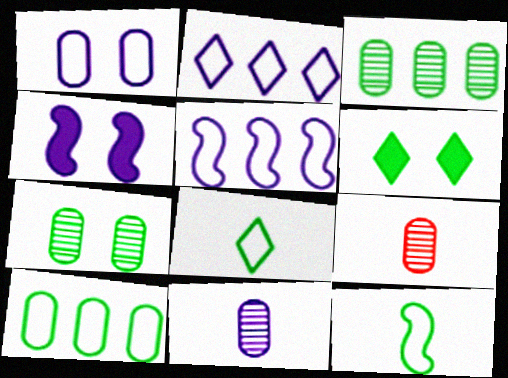[[2, 4, 11], 
[3, 6, 12], 
[5, 6, 9]]